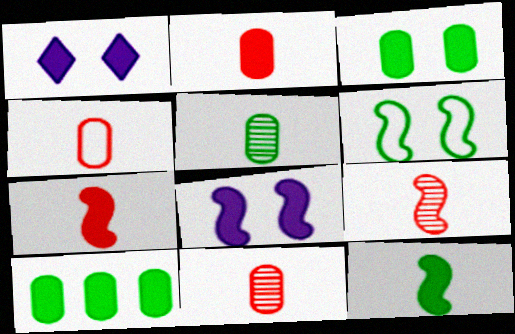[[1, 7, 10], 
[2, 4, 11]]